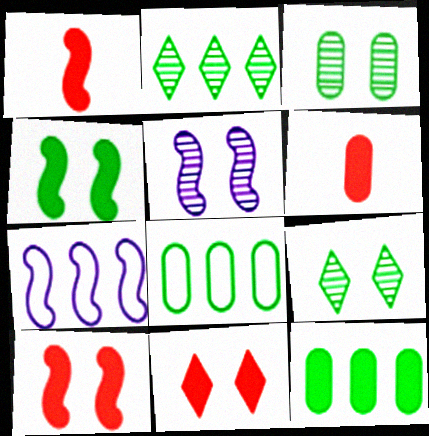[[6, 7, 9]]